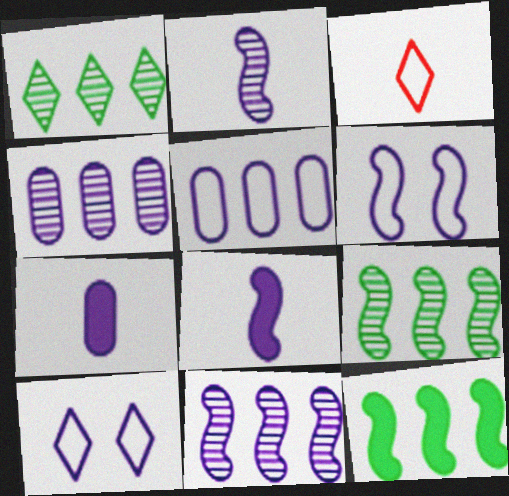[[4, 8, 10], 
[6, 8, 11], 
[7, 10, 11]]